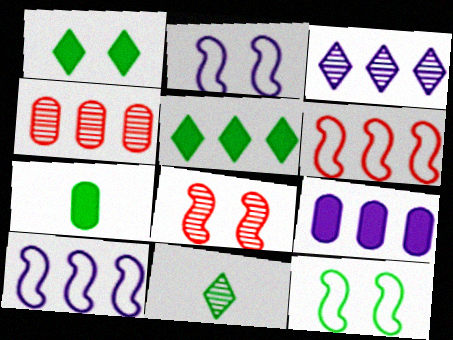[[3, 9, 10], 
[4, 5, 10]]